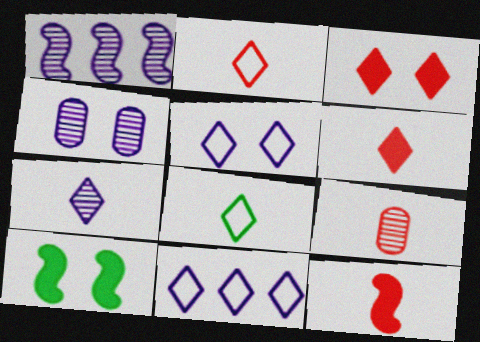[[1, 4, 7], 
[2, 9, 12], 
[6, 7, 8], 
[9, 10, 11]]